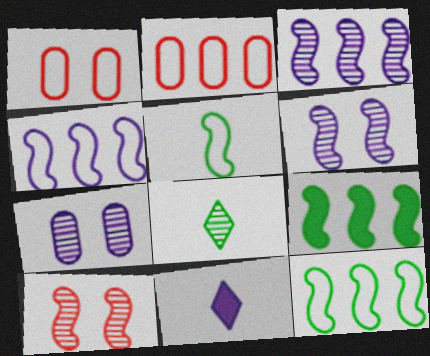[[4, 7, 11]]